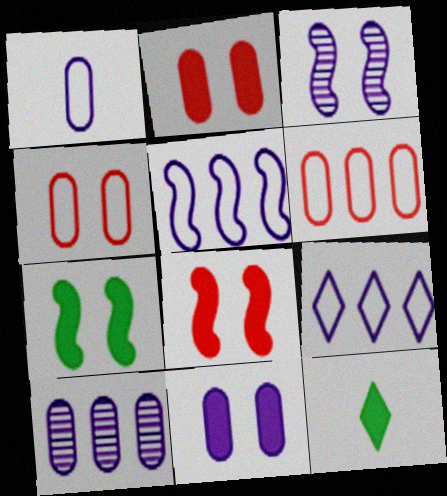[[1, 10, 11], 
[3, 6, 12]]